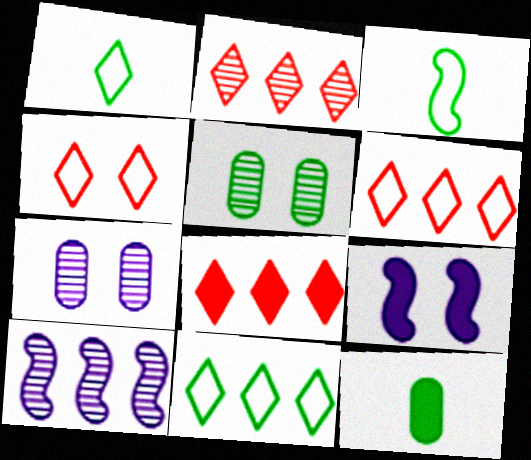[[2, 6, 8], 
[3, 7, 8], 
[4, 5, 9], 
[4, 10, 12], 
[8, 9, 12]]